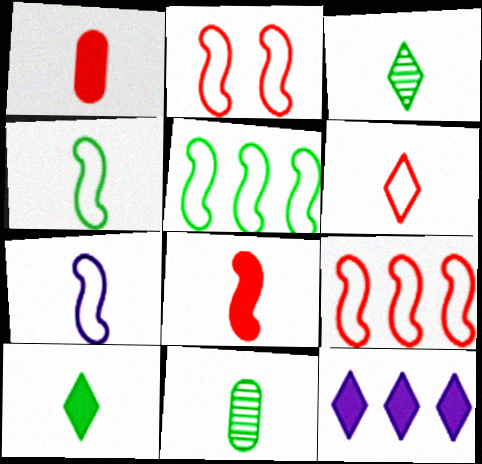[[1, 3, 7], 
[2, 5, 7], 
[2, 11, 12], 
[4, 10, 11]]